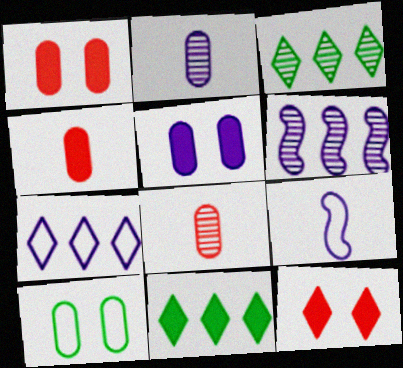[[1, 3, 9]]